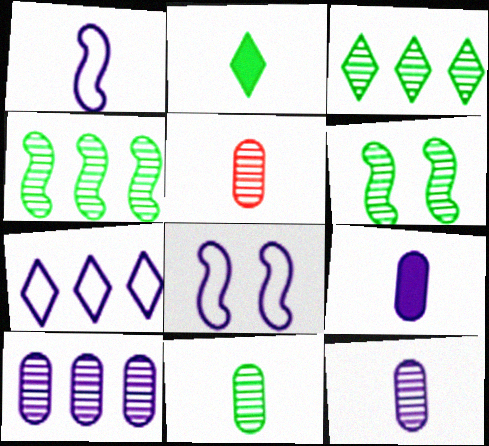[[1, 2, 5], 
[3, 6, 11], 
[5, 11, 12]]